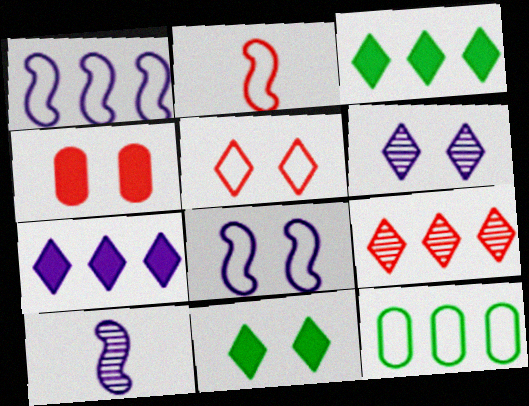[[2, 4, 9], 
[5, 6, 11]]